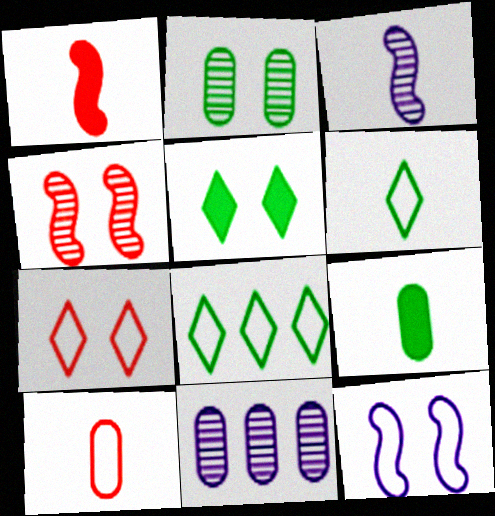[[8, 10, 12]]